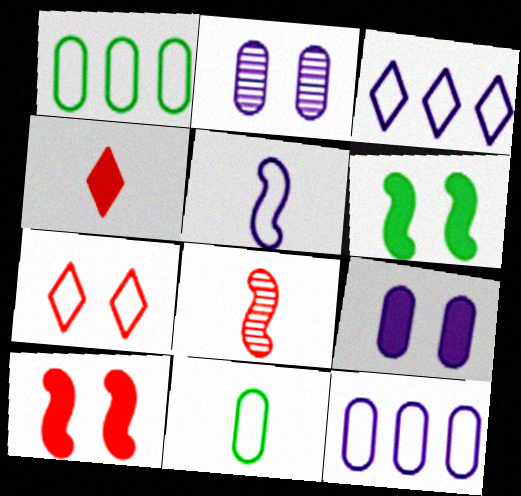[[1, 5, 7], 
[2, 6, 7]]